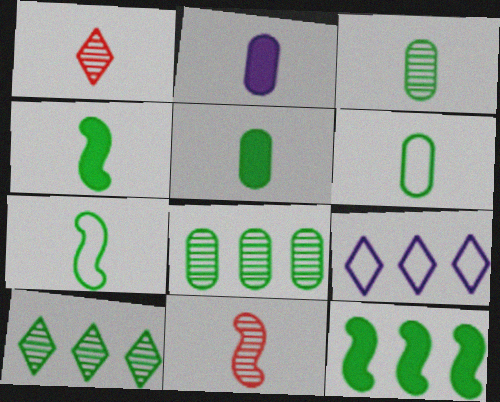[[1, 2, 7], 
[3, 5, 6]]